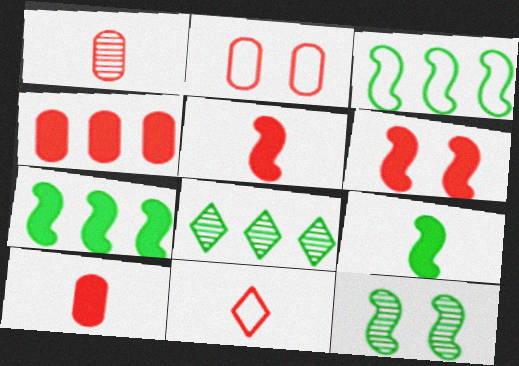[[1, 2, 4], 
[1, 5, 11], 
[3, 9, 12]]